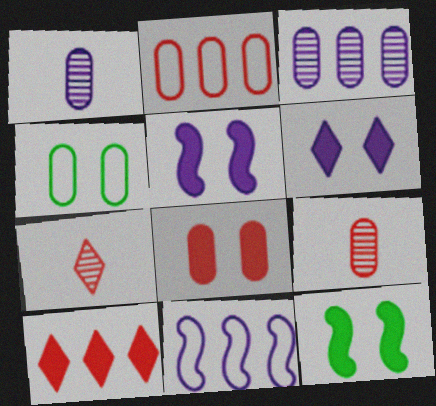[[1, 6, 11], 
[2, 8, 9], 
[6, 8, 12]]